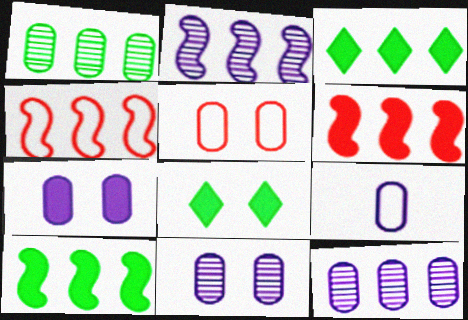[[2, 4, 10], 
[3, 4, 12], 
[7, 9, 12]]